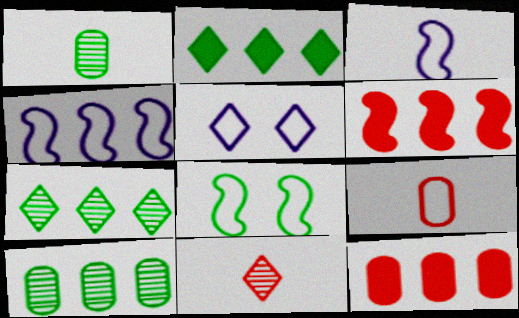[[1, 2, 8], 
[1, 5, 6], 
[2, 5, 11], 
[4, 7, 12]]